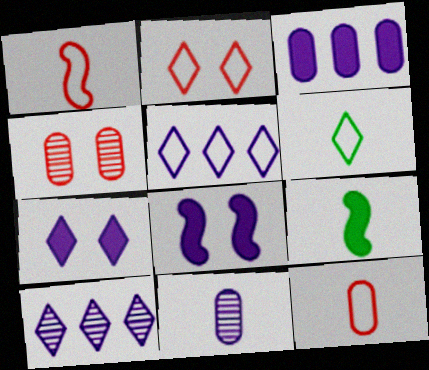[[2, 5, 6], 
[4, 5, 9], 
[5, 8, 11]]